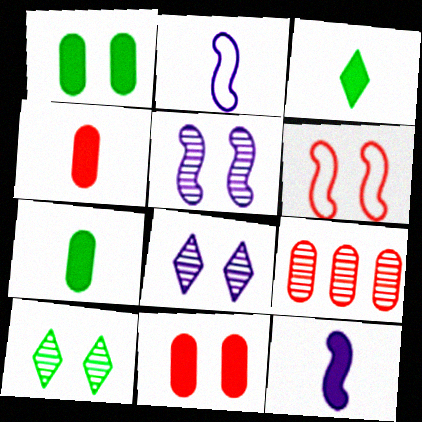[[1, 6, 8], 
[3, 4, 12]]